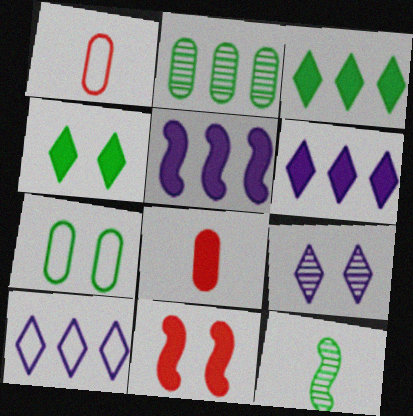[[3, 7, 12], 
[4, 5, 8], 
[7, 9, 11]]